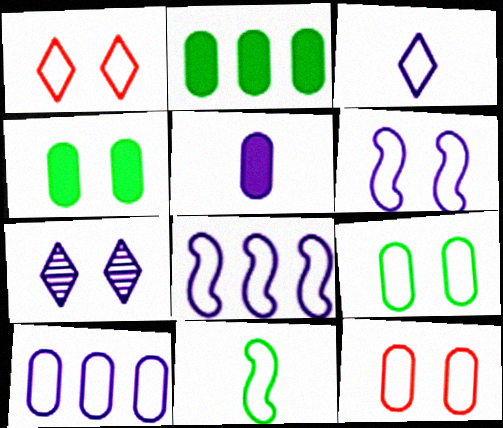[[1, 6, 9], 
[1, 10, 11], 
[3, 6, 10], 
[5, 7, 8]]